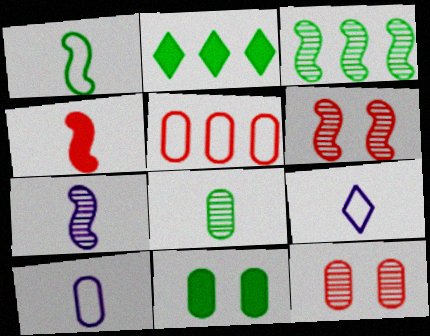[[1, 4, 7], 
[2, 6, 10], 
[3, 6, 7], 
[4, 8, 9]]